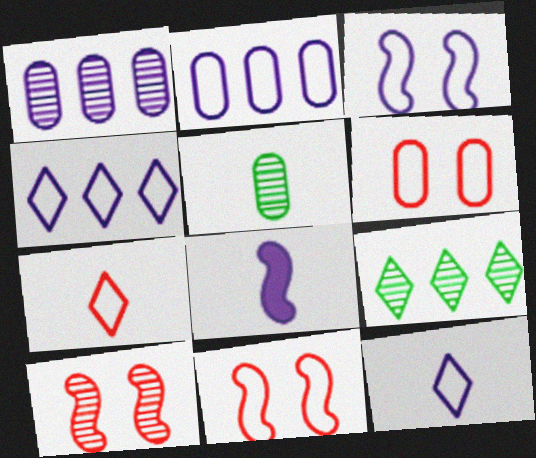[[2, 3, 12], 
[5, 7, 8], 
[6, 8, 9]]